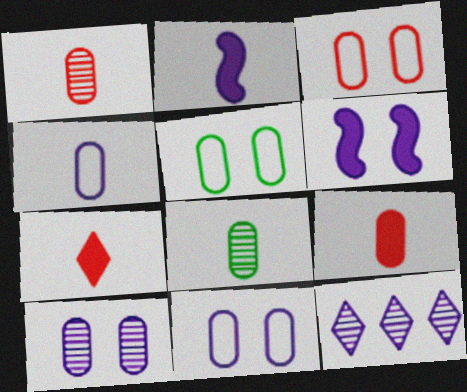[[2, 11, 12], 
[3, 5, 11], 
[4, 6, 12], 
[4, 8, 9]]